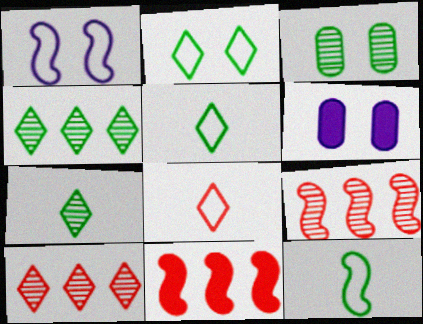[[5, 6, 9], 
[6, 10, 12]]